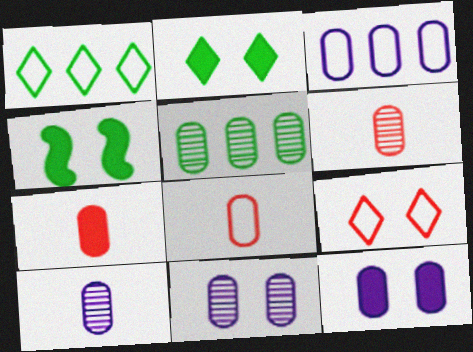[[3, 10, 12], 
[4, 9, 11], 
[5, 6, 11], 
[5, 8, 12], 
[6, 7, 8]]